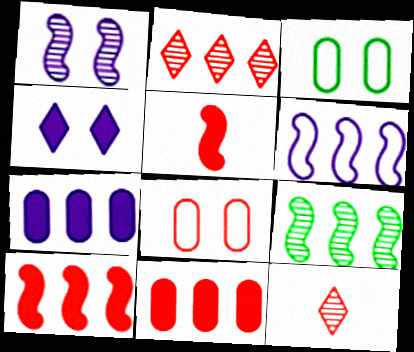[[2, 5, 8], 
[6, 9, 10], 
[8, 10, 12]]